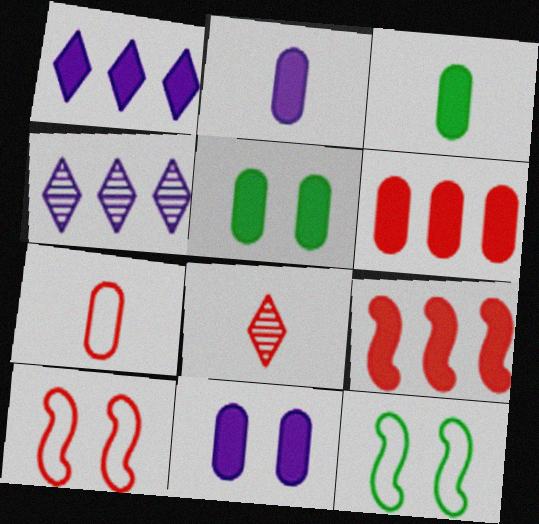[[2, 5, 6], 
[3, 4, 10], 
[3, 6, 11], 
[6, 8, 10]]